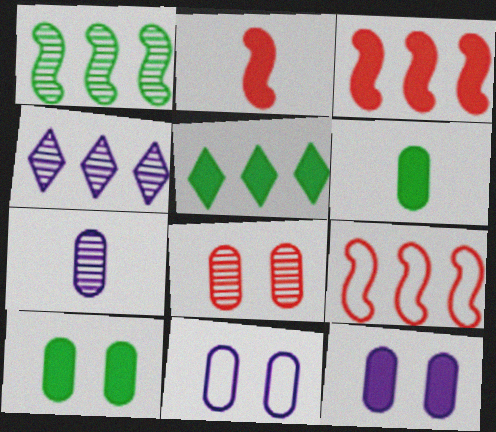[[2, 5, 12], 
[8, 10, 11]]